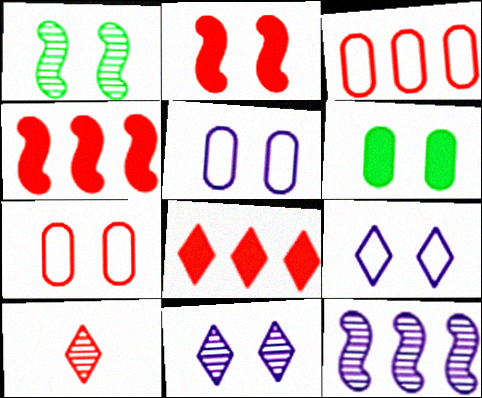[[2, 3, 10], 
[4, 7, 10]]